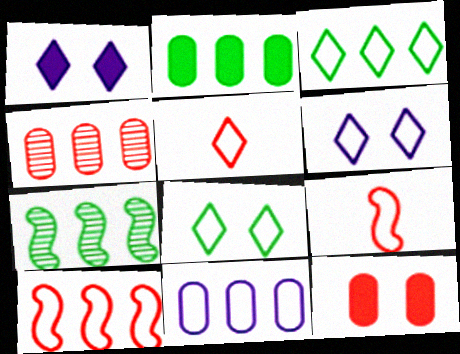[[2, 3, 7], 
[2, 4, 11], 
[3, 5, 6], 
[3, 10, 11], 
[8, 9, 11]]